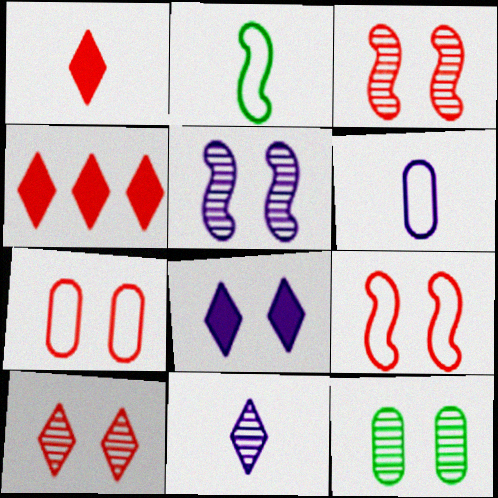[[5, 10, 12], 
[8, 9, 12]]